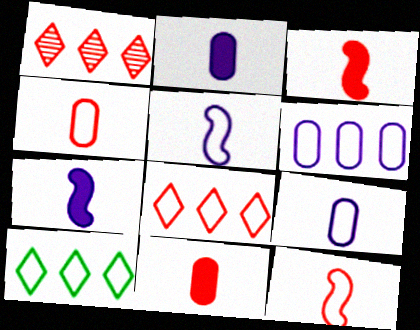[]